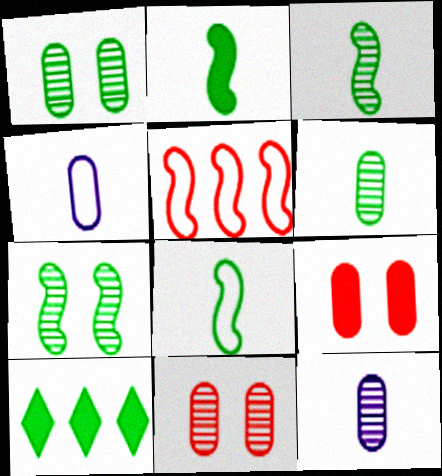[[1, 8, 10], 
[2, 3, 8]]